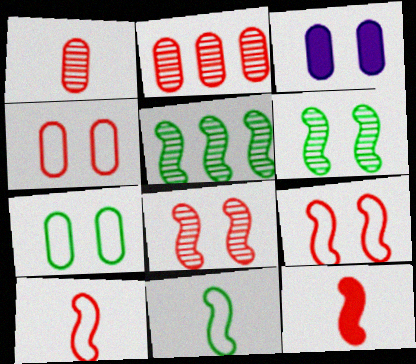[]